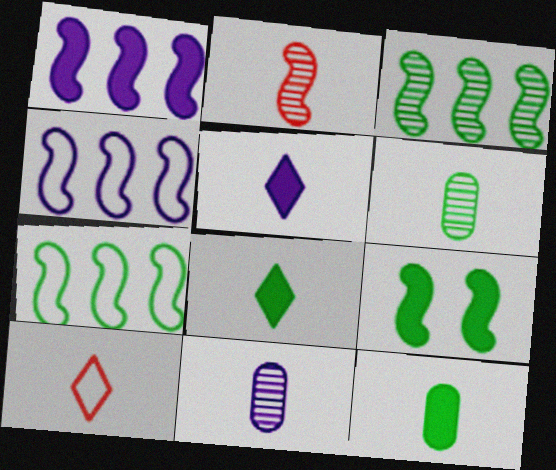[[2, 4, 9]]